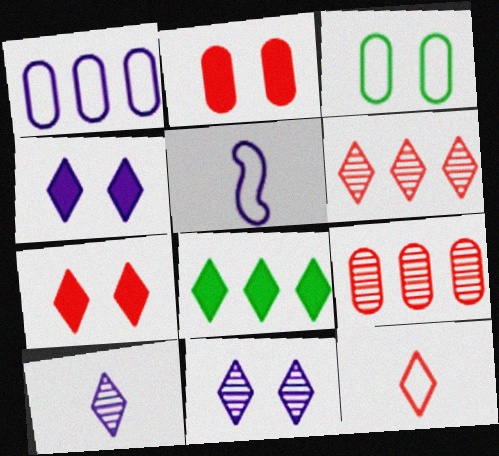[[6, 7, 12], 
[8, 11, 12]]